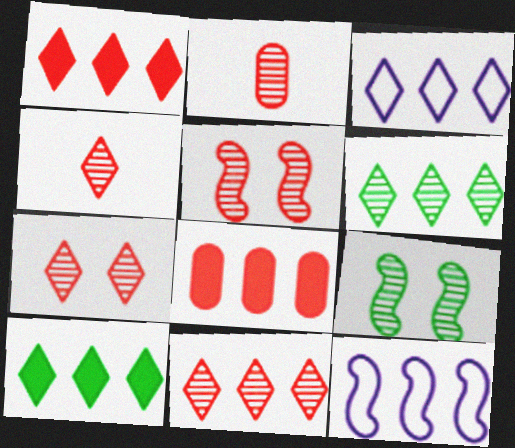[[1, 3, 6], 
[2, 5, 11], 
[3, 10, 11], 
[4, 7, 11], 
[6, 8, 12]]